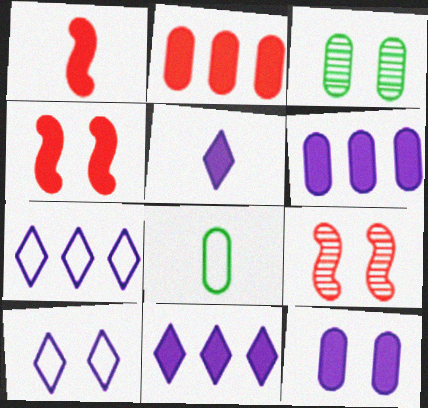[[1, 3, 7], 
[3, 4, 10], 
[8, 9, 11]]